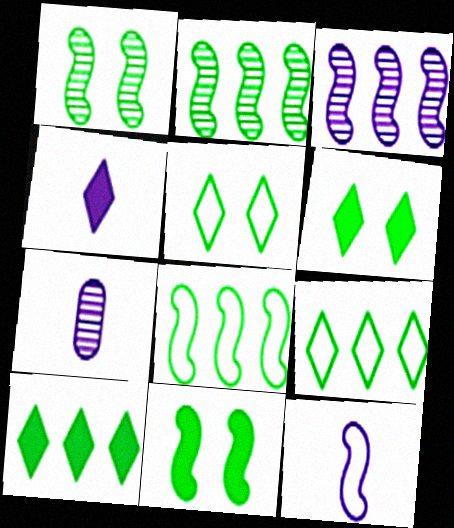[[4, 7, 12]]